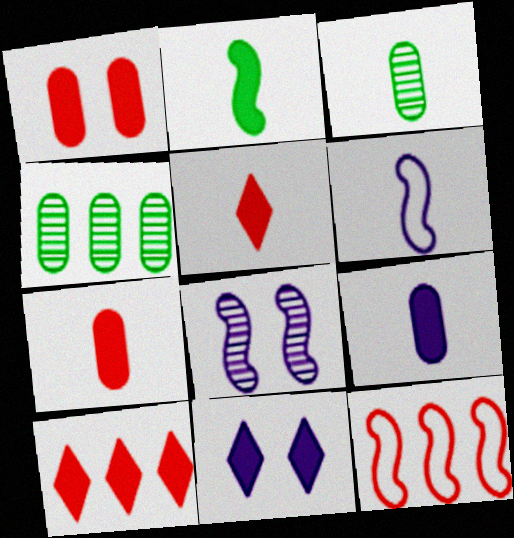[[2, 5, 9], 
[2, 8, 12], 
[3, 5, 6], 
[3, 11, 12]]